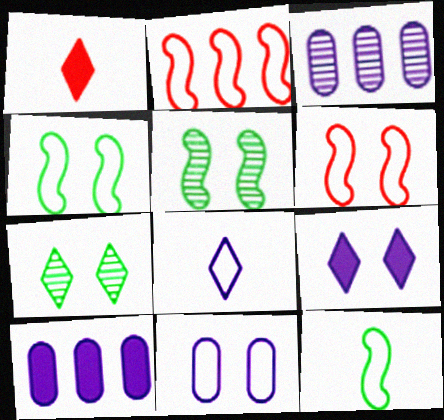[[1, 3, 4]]